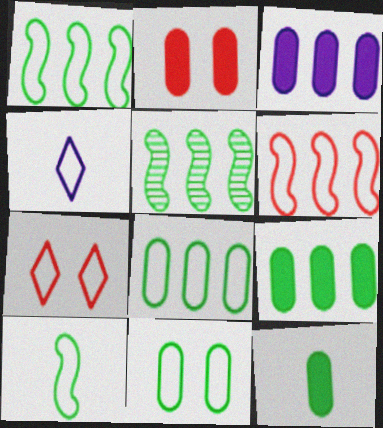[[2, 3, 12], 
[2, 4, 5], 
[4, 6, 11]]